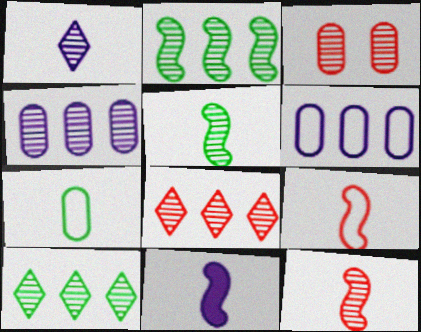[[1, 2, 3], 
[2, 4, 8], 
[3, 8, 12], 
[5, 9, 11]]